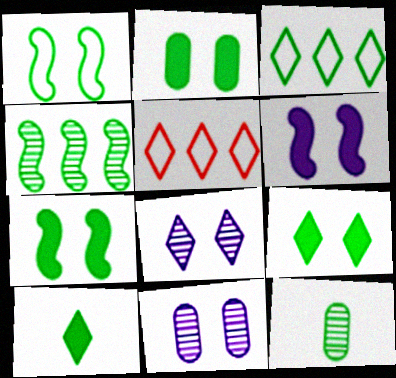[[2, 7, 9], 
[3, 7, 12], 
[5, 6, 12], 
[5, 8, 10]]